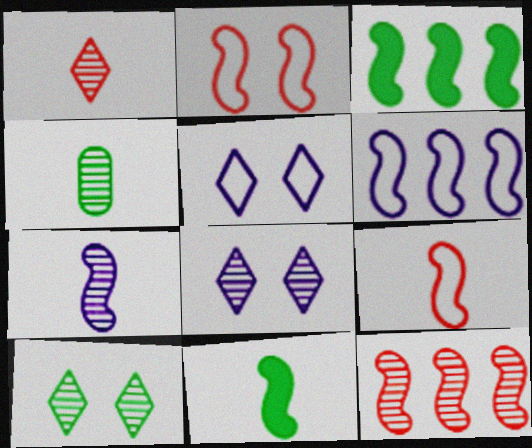[[1, 4, 7], 
[2, 3, 7], 
[3, 6, 12], 
[4, 8, 12], 
[7, 9, 11]]